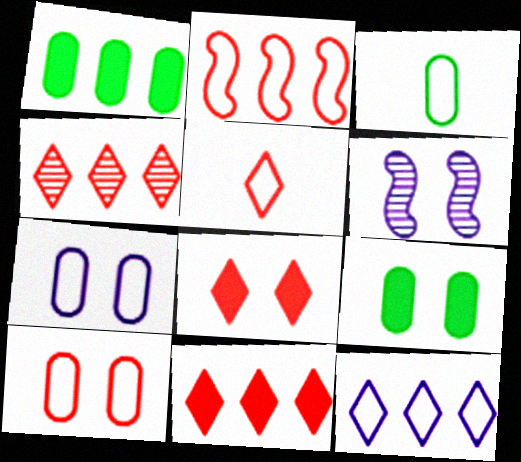[[1, 5, 6], 
[2, 5, 10], 
[3, 6, 11], 
[4, 5, 8]]